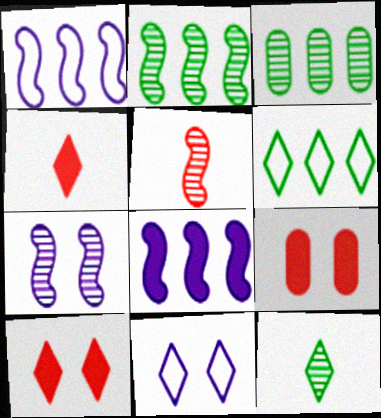[[1, 9, 12], 
[2, 5, 7]]